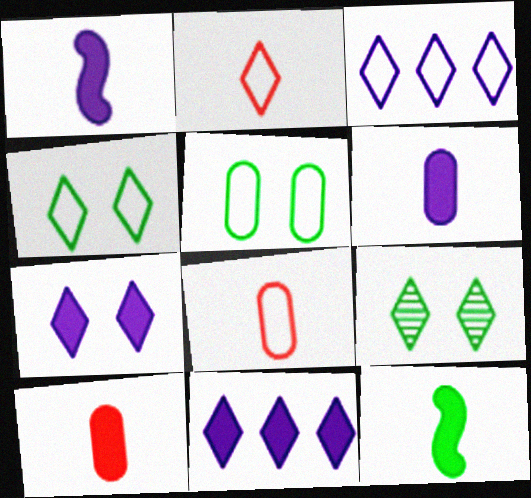[[2, 3, 4], 
[2, 9, 11]]